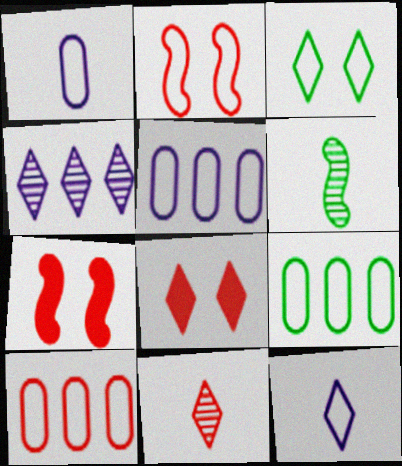[[2, 9, 12], 
[5, 6, 8], 
[5, 9, 10], 
[7, 10, 11]]